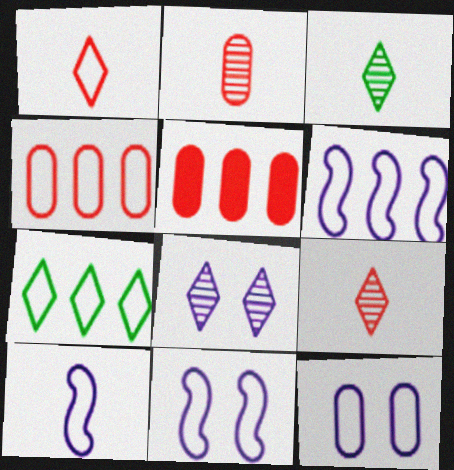[[3, 5, 11], 
[4, 6, 7], 
[6, 10, 11]]